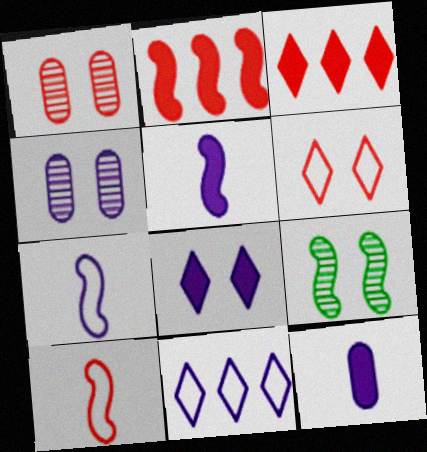[[1, 3, 10], 
[2, 7, 9], 
[4, 5, 11]]